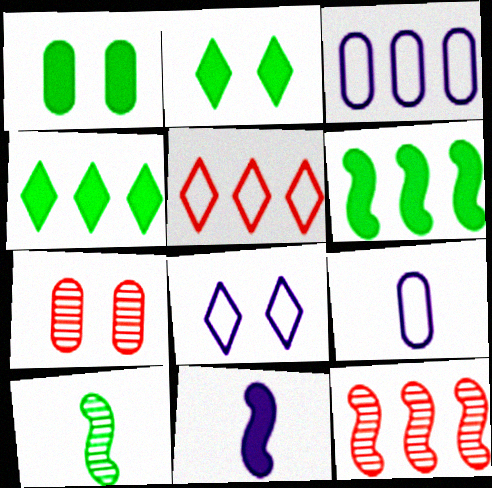[[2, 9, 12], 
[3, 4, 12]]